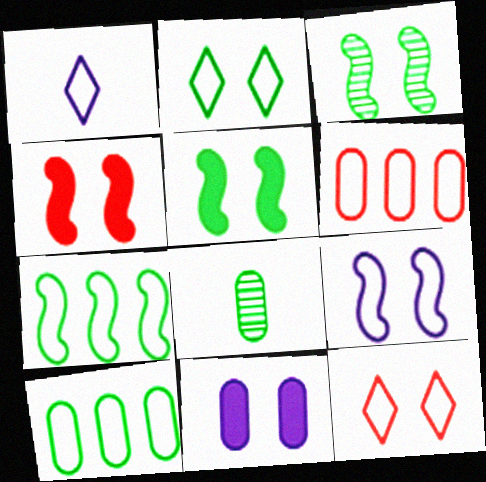[[3, 4, 9], 
[3, 11, 12], 
[6, 8, 11]]